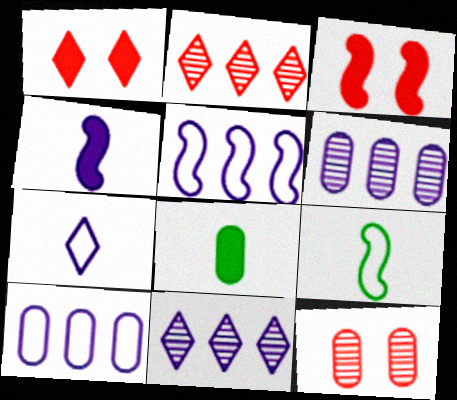[[1, 6, 9], 
[8, 10, 12]]